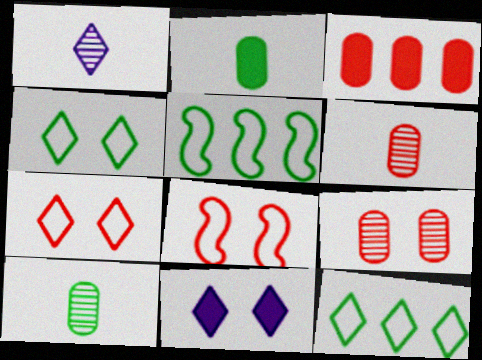[[5, 6, 11]]